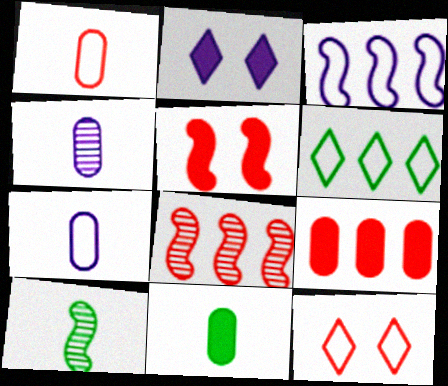[[1, 4, 11], 
[2, 3, 4], 
[3, 5, 10], 
[4, 5, 6]]